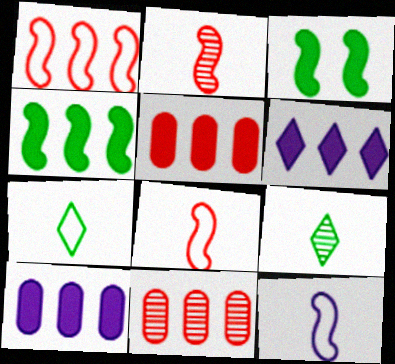[[4, 5, 6]]